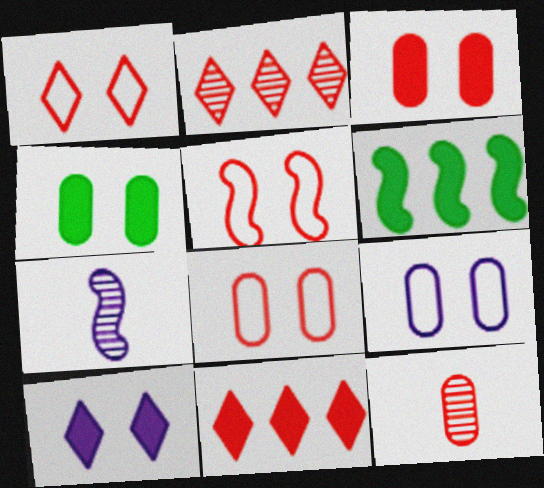[[1, 5, 8], 
[5, 6, 7], 
[5, 11, 12]]